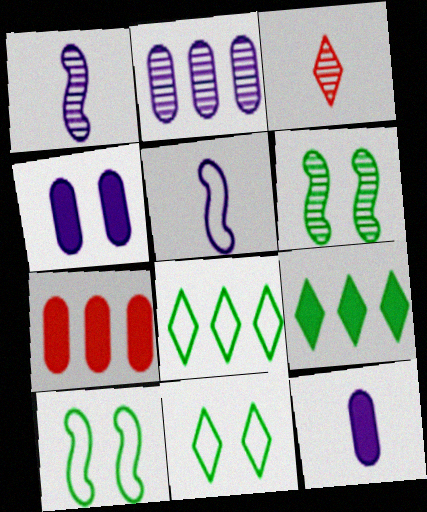[[1, 7, 11], 
[2, 3, 6]]